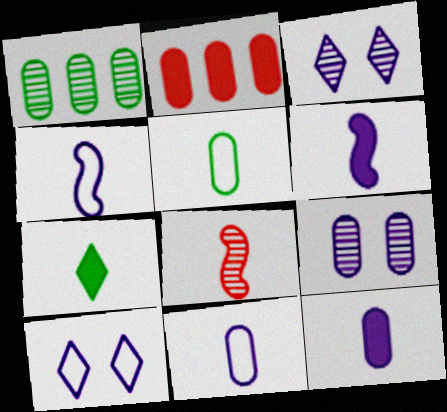[[1, 3, 8], 
[2, 5, 9], 
[7, 8, 11]]